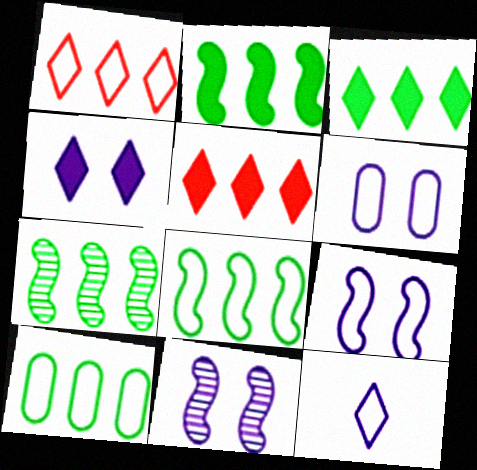[[2, 7, 8], 
[3, 7, 10], 
[4, 6, 11]]